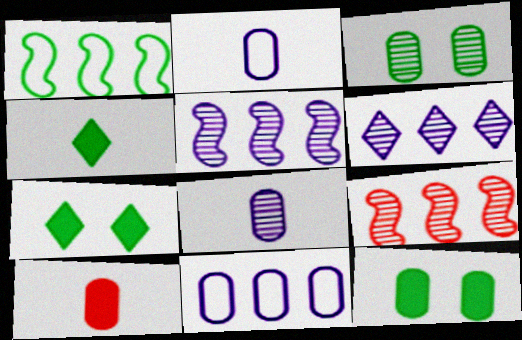[[1, 3, 4], 
[2, 7, 9], 
[3, 10, 11]]